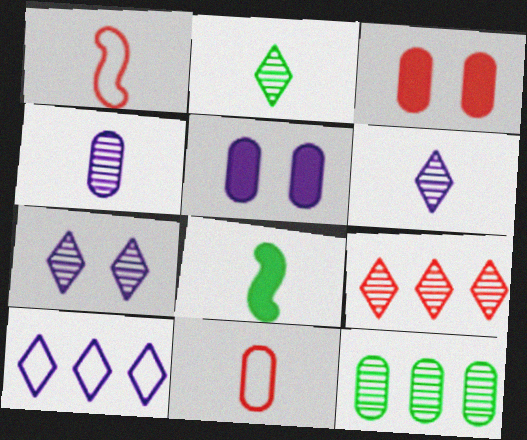[[1, 3, 9], 
[2, 7, 9], 
[5, 11, 12], 
[6, 8, 11]]